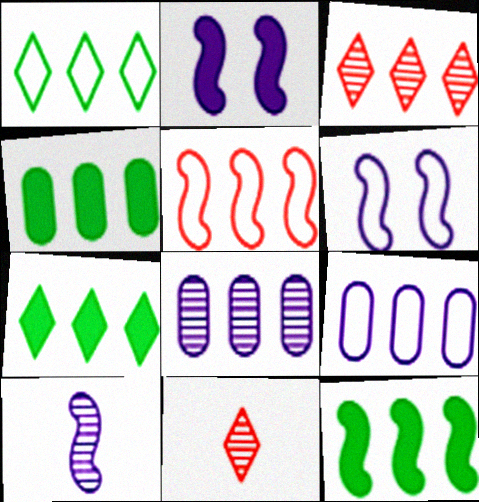[[1, 5, 9], 
[3, 9, 12], 
[4, 6, 11], 
[4, 7, 12], 
[5, 7, 8]]